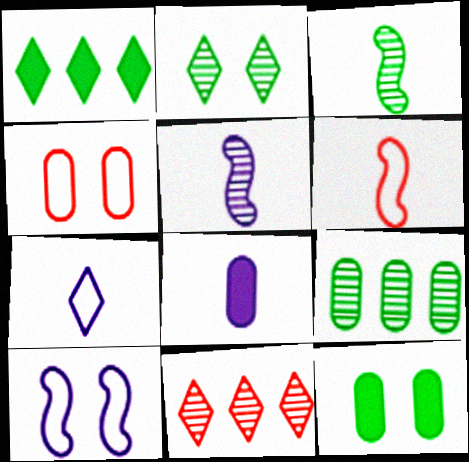[[1, 4, 5], 
[2, 3, 9], 
[4, 8, 9], 
[5, 7, 8]]